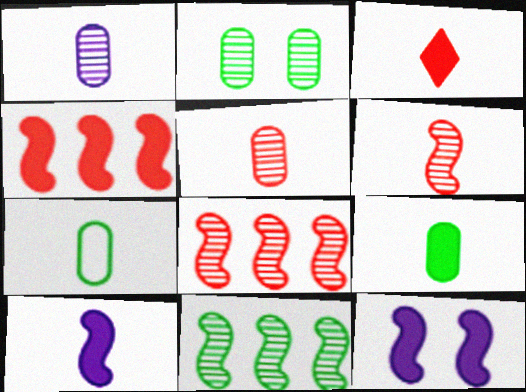[[3, 9, 10]]